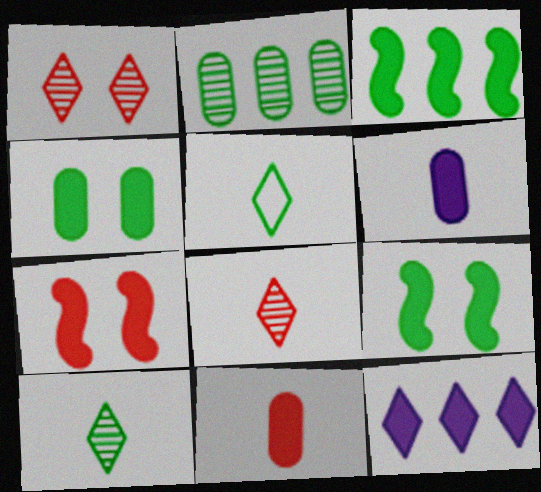[[1, 5, 12], 
[2, 5, 9], 
[9, 11, 12]]